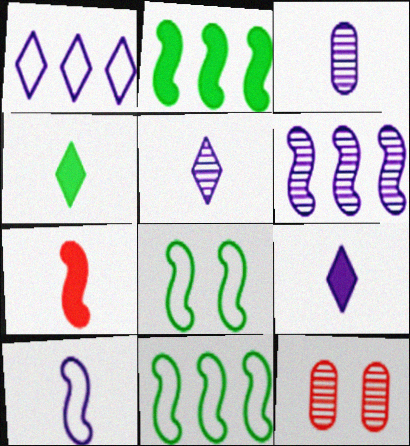[[3, 9, 10], 
[6, 7, 8], 
[9, 11, 12]]